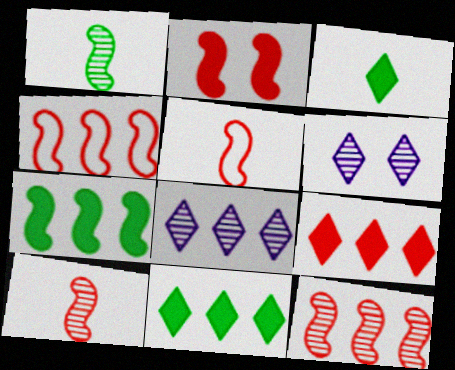[[2, 4, 10], 
[2, 5, 12]]